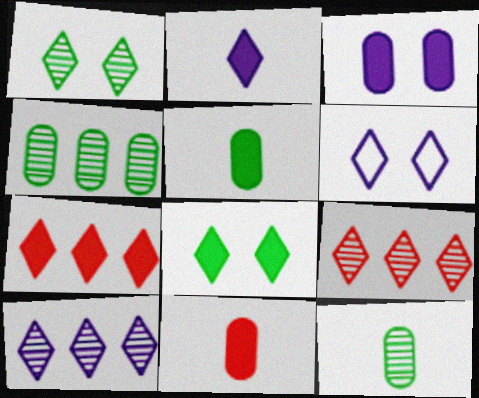[[2, 6, 10], 
[2, 7, 8]]